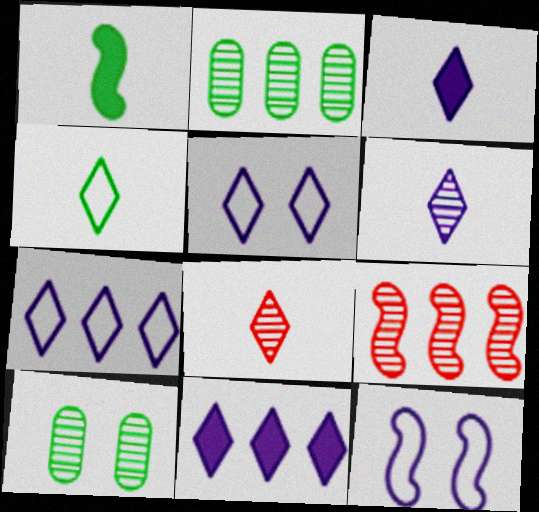[[1, 9, 12], 
[3, 4, 8], 
[5, 6, 11], 
[6, 9, 10]]